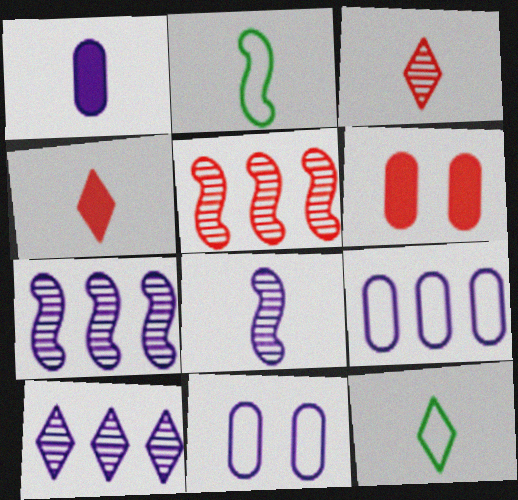[[1, 2, 3], 
[2, 6, 10], 
[6, 7, 12]]